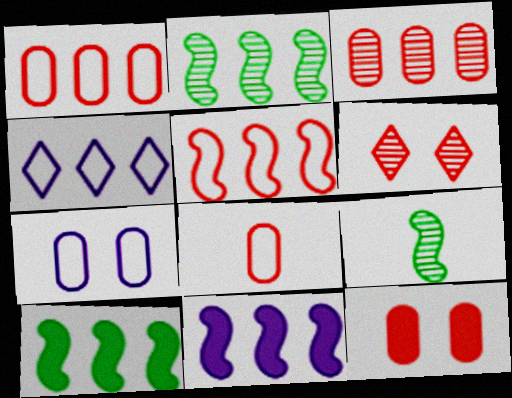[[2, 5, 11], 
[3, 4, 10], 
[3, 8, 12], 
[4, 9, 12]]